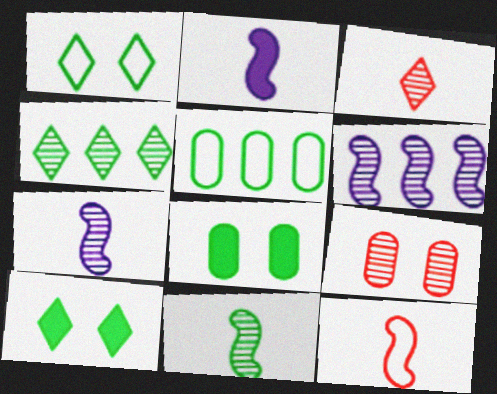[[2, 11, 12], 
[4, 7, 9], 
[5, 10, 11]]